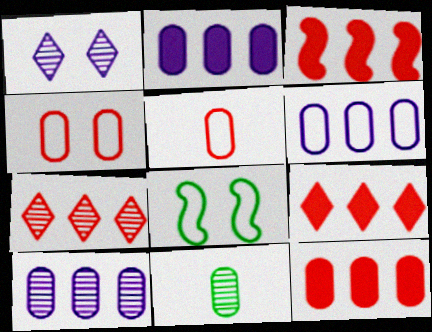[[2, 4, 11], 
[2, 6, 10], 
[3, 9, 12]]